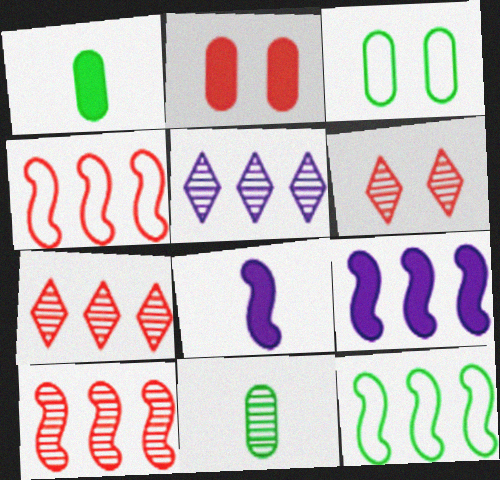[[3, 7, 8], 
[9, 10, 12]]